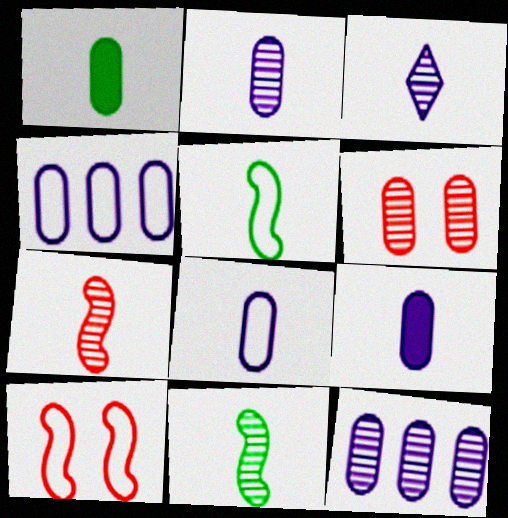[[1, 4, 6], 
[2, 8, 9]]